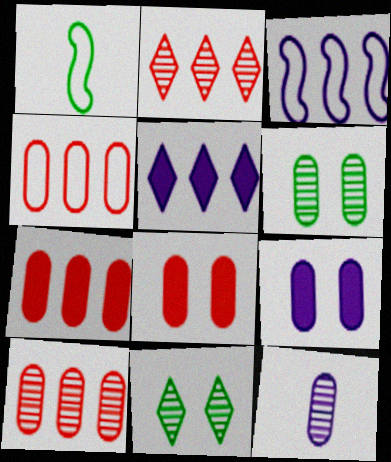[[1, 2, 9], 
[4, 7, 10], 
[6, 10, 12]]